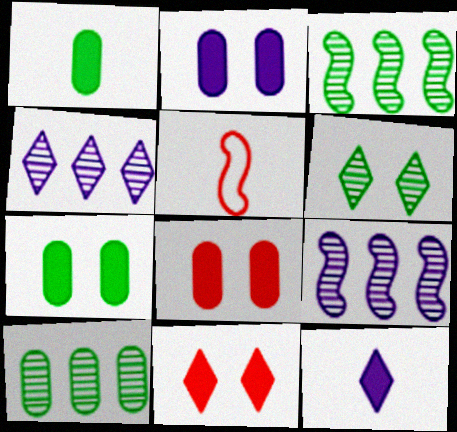[[2, 7, 8], 
[4, 5, 7]]